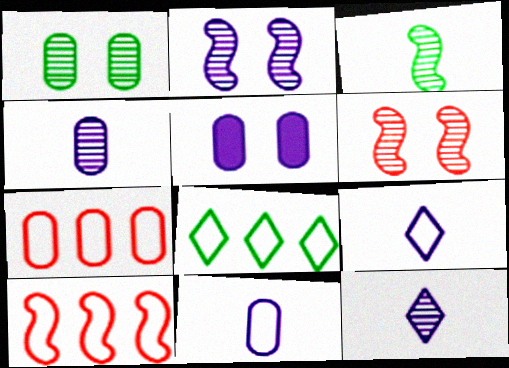[]